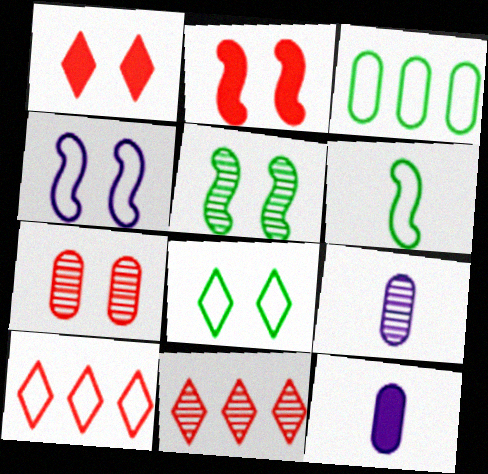[[2, 4, 5], 
[3, 6, 8], 
[3, 7, 12], 
[5, 9, 11], 
[5, 10, 12]]